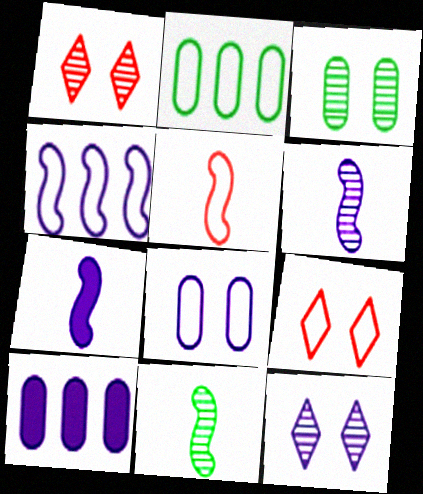[[1, 2, 7], 
[5, 7, 11], 
[9, 10, 11]]